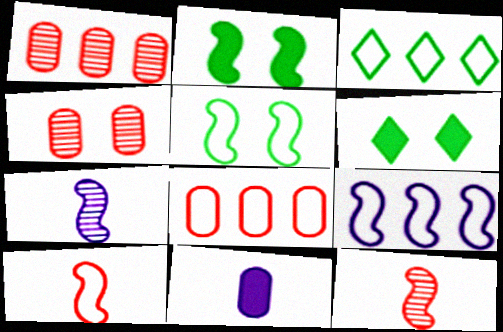[[2, 9, 12], 
[3, 8, 9], 
[5, 9, 10], 
[6, 7, 8]]